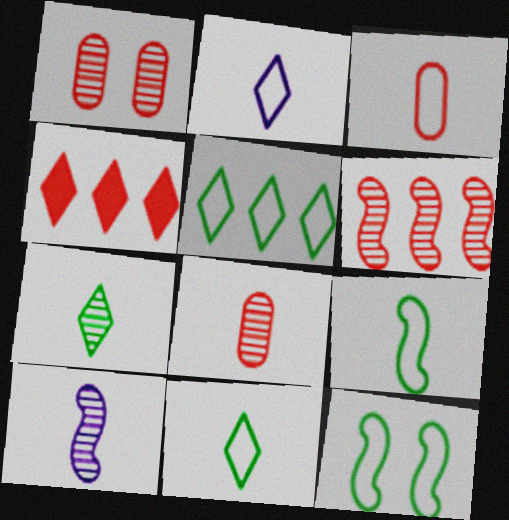[[2, 3, 9], 
[7, 8, 10]]